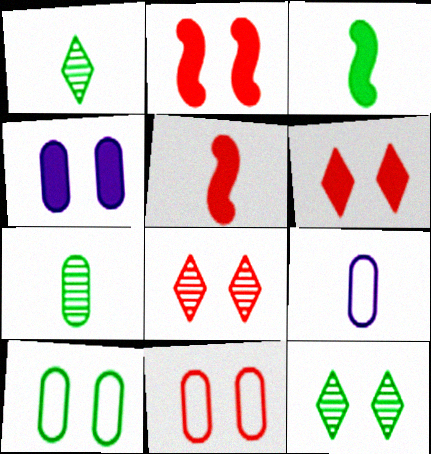[[1, 5, 9], 
[2, 8, 11]]